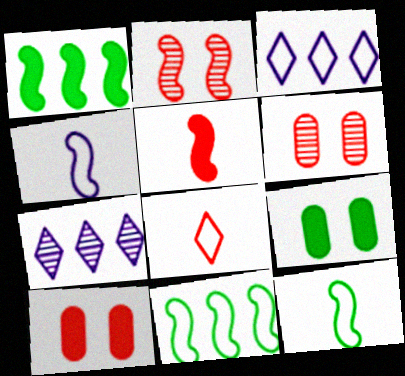[[1, 2, 4], 
[7, 10, 12]]